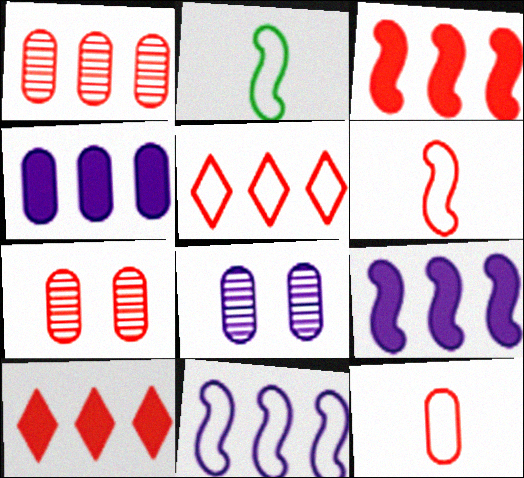[[1, 3, 5], 
[2, 8, 10], 
[6, 7, 10]]